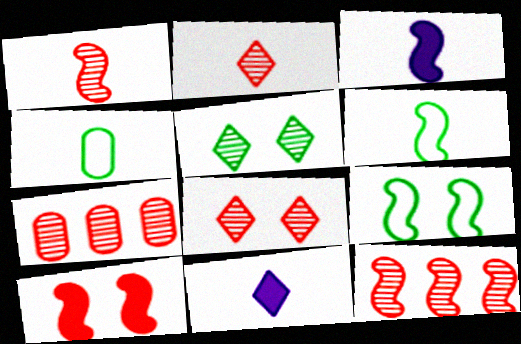[[1, 3, 6], 
[1, 4, 11], 
[1, 7, 8], 
[2, 3, 4], 
[3, 9, 12], 
[7, 9, 11]]